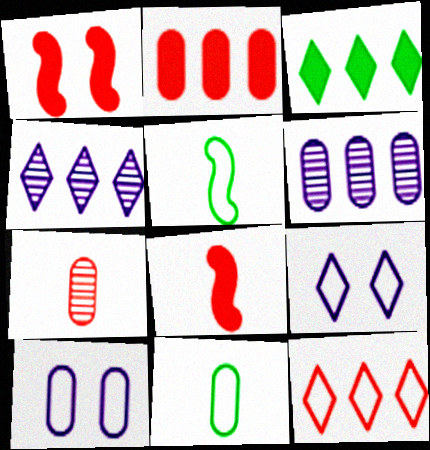[[1, 4, 11], 
[1, 7, 12], 
[3, 4, 12], 
[5, 10, 12]]